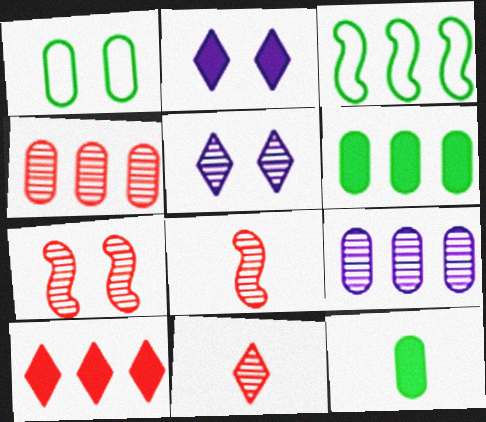[[1, 2, 7], 
[3, 9, 10], 
[4, 7, 11]]